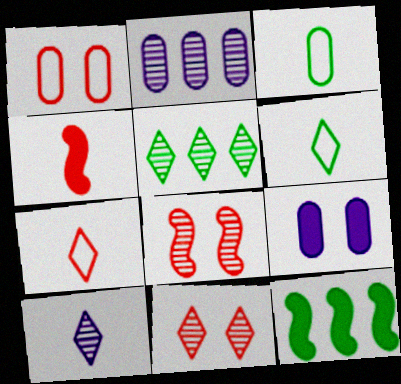[[1, 10, 12], 
[3, 4, 10], 
[5, 10, 11]]